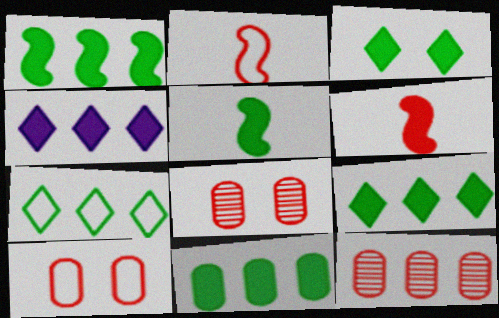[[1, 9, 11], 
[3, 5, 11]]